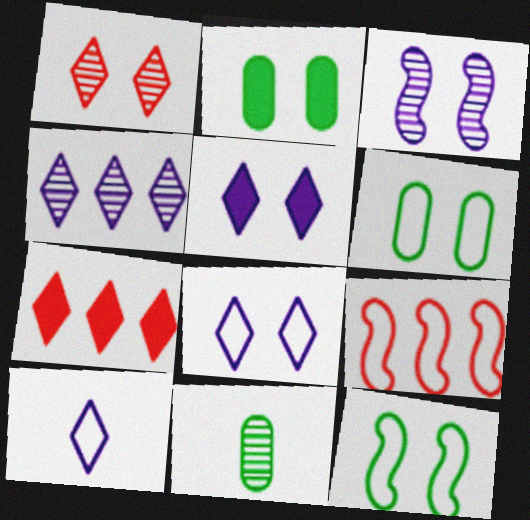[[4, 5, 10], 
[5, 9, 11], 
[6, 9, 10]]